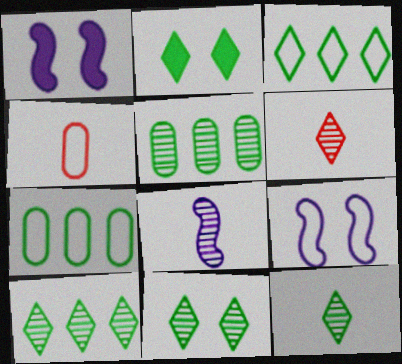[[1, 4, 10], 
[1, 6, 7], 
[2, 3, 12], 
[3, 4, 9], 
[10, 11, 12]]